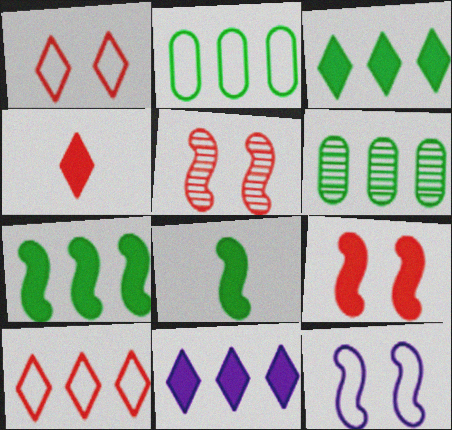[[4, 6, 12]]